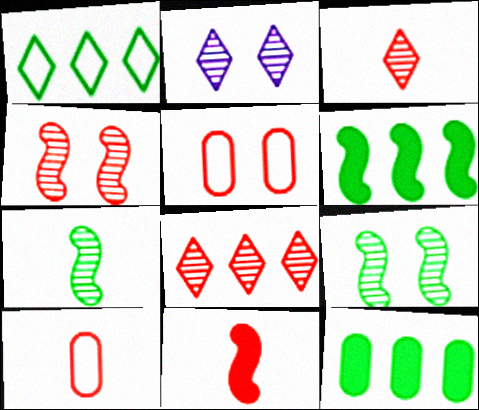[[2, 6, 10], 
[3, 10, 11], 
[5, 8, 11]]